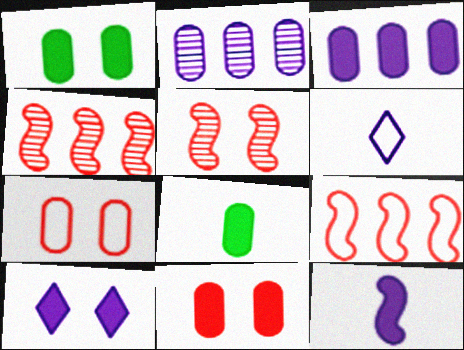[[1, 4, 6], 
[2, 7, 8], 
[3, 8, 11], 
[3, 10, 12]]